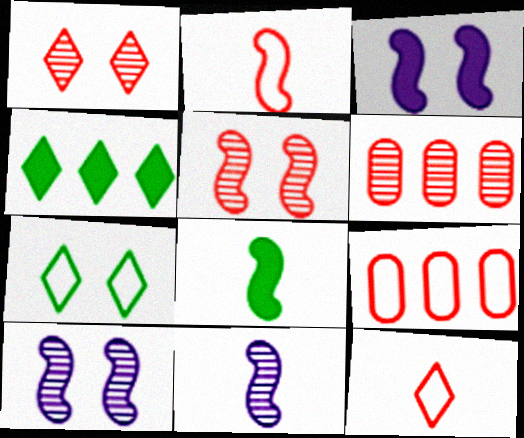[[2, 8, 11]]